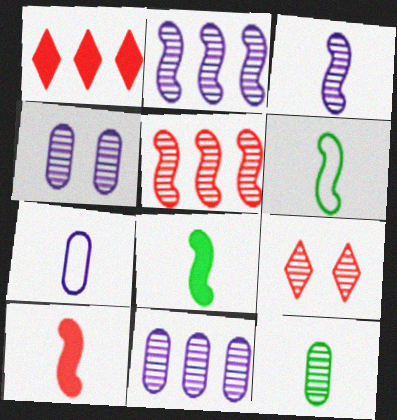[[1, 4, 6], 
[2, 9, 12], 
[3, 6, 10]]